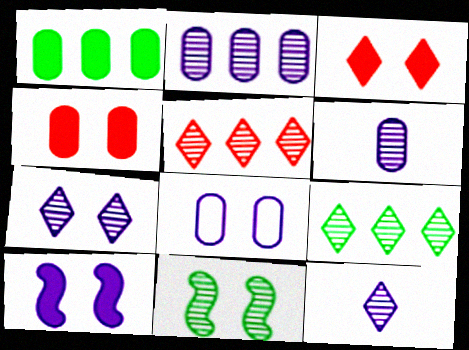[[3, 8, 11], 
[5, 6, 11], 
[7, 8, 10]]